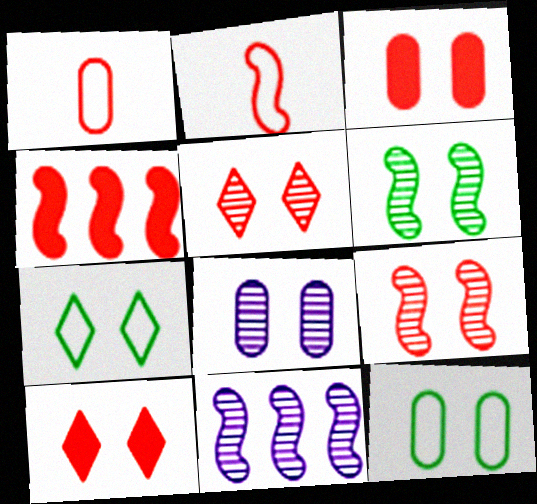[[1, 4, 5], 
[2, 4, 9], 
[3, 8, 12], 
[5, 6, 8]]